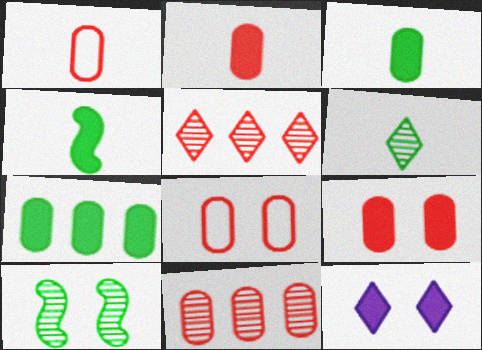[[1, 9, 11], 
[2, 8, 11], 
[8, 10, 12]]